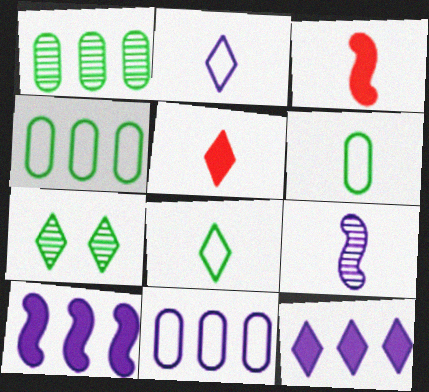[[3, 7, 11], 
[5, 6, 9]]